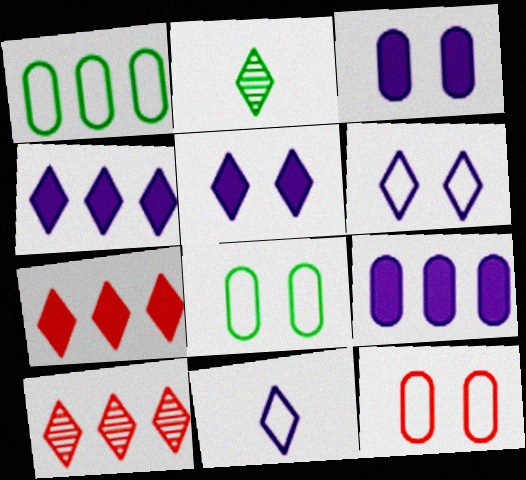[[2, 6, 7]]